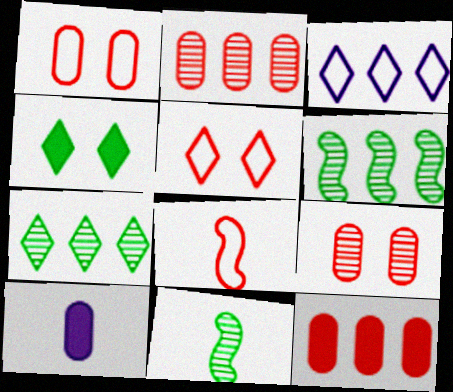[[3, 6, 12], 
[5, 6, 10]]